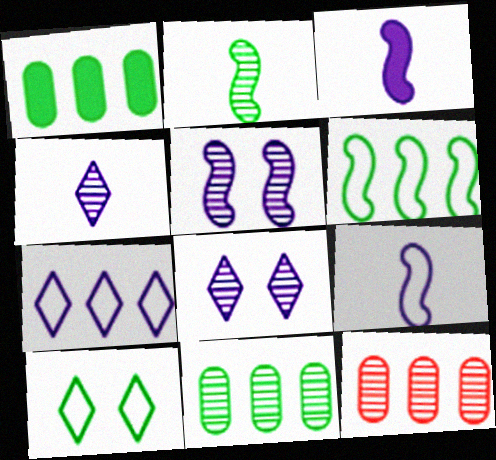[[1, 2, 10], 
[2, 8, 12], 
[3, 10, 12]]